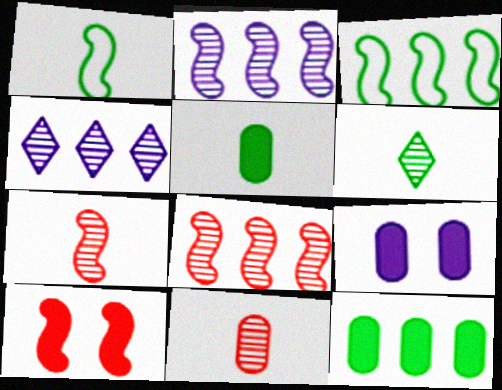[[1, 2, 10], 
[1, 5, 6]]